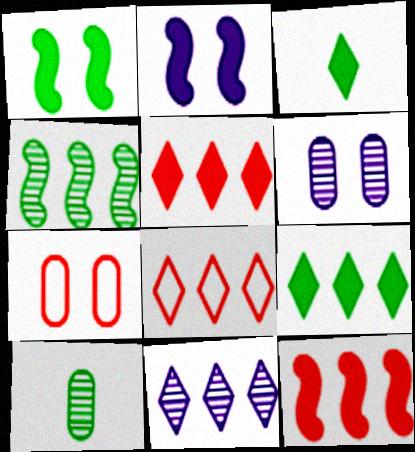[[2, 8, 10], 
[8, 9, 11]]